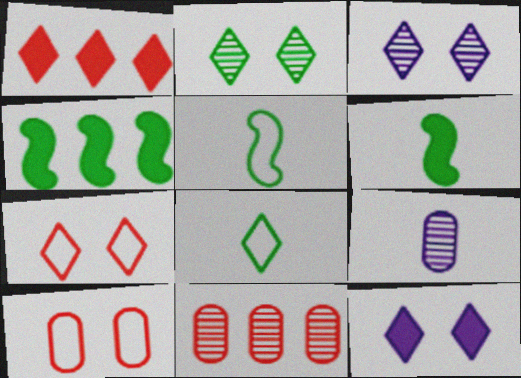[[1, 3, 8], 
[2, 7, 12], 
[4, 7, 9], 
[5, 11, 12]]